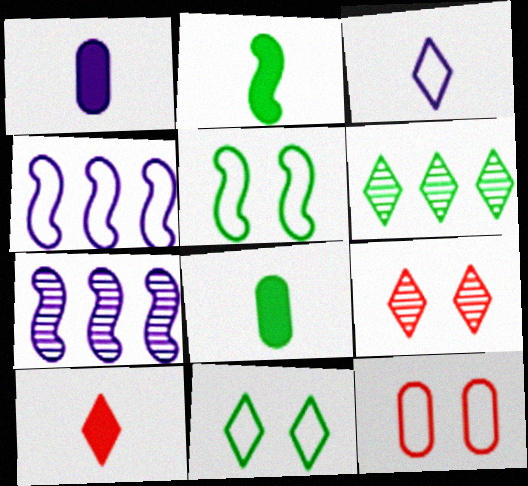[[1, 2, 10], 
[4, 8, 9], 
[5, 6, 8]]